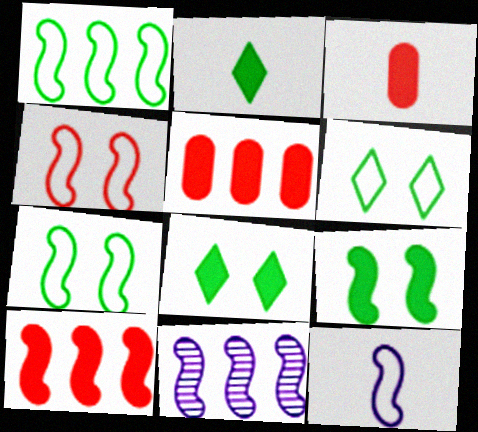[[1, 4, 12], 
[1, 10, 11], 
[3, 6, 11]]